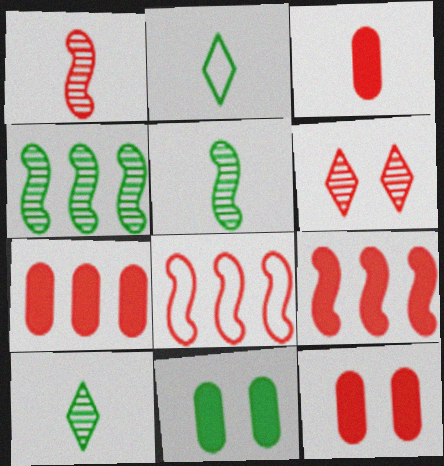[[2, 4, 11], 
[3, 6, 8], 
[3, 7, 12]]